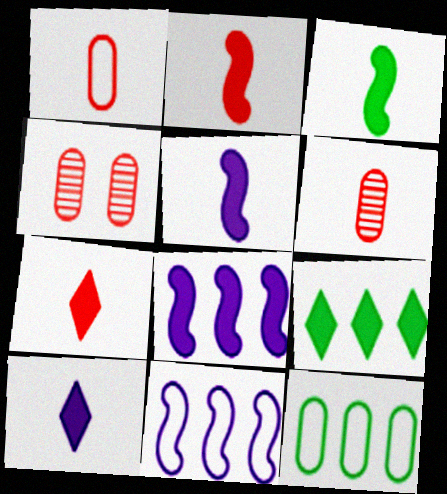[[2, 3, 5]]